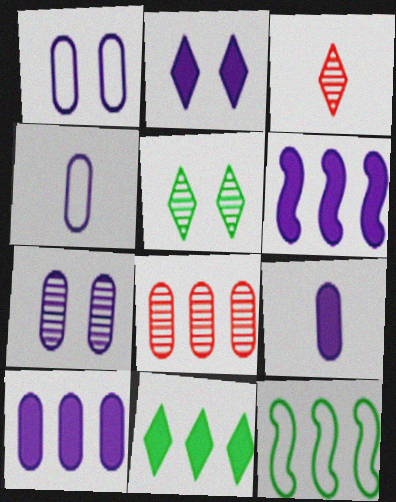[[2, 6, 9], 
[4, 7, 10]]